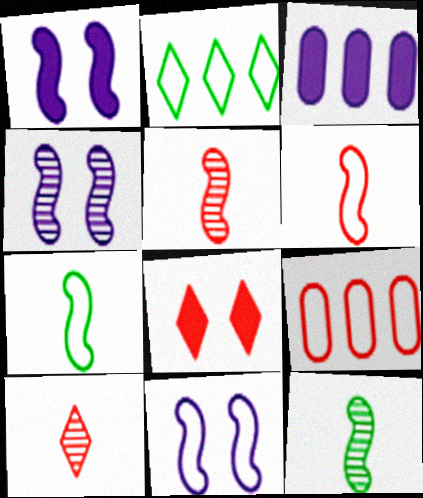[[1, 4, 11], 
[5, 8, 9]]